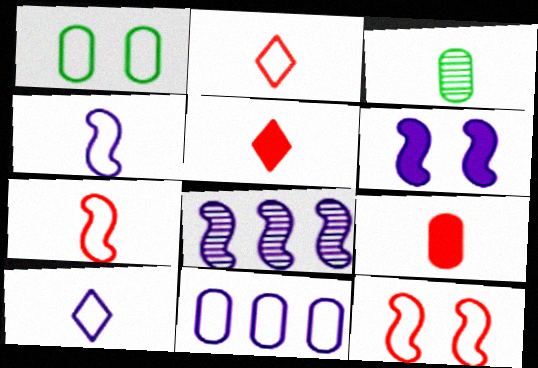[[1, 5, 8], 
[3, 4, 5], 
[4, 6, 8]]